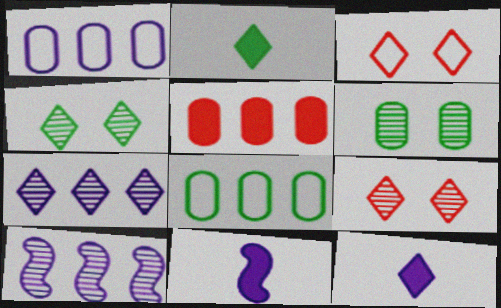[[2, 3, 7], 
[8, 9, 11]]